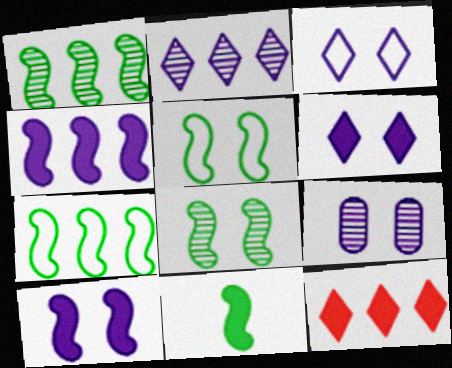[[1, 5, 11], 
[3, 9, 10], 
[7, 8, 11]]